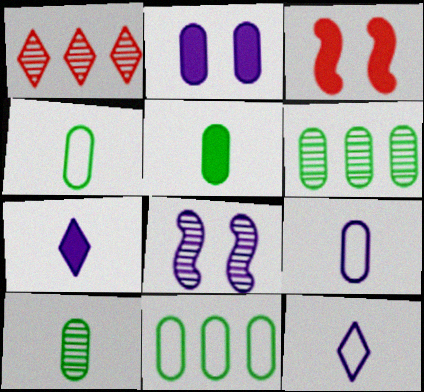[[1, 8, 10], 
[3, 6, 12], 
[4, 5, 10]]